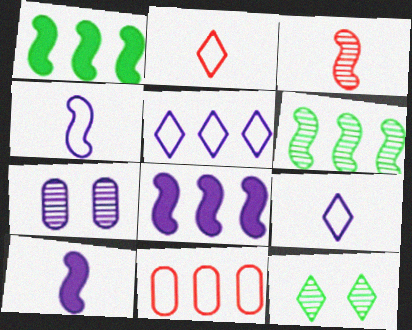[[1, 2, 7], 
[5, 7, 10], 
[7, 8, 9], 
[10, 11, 12]]